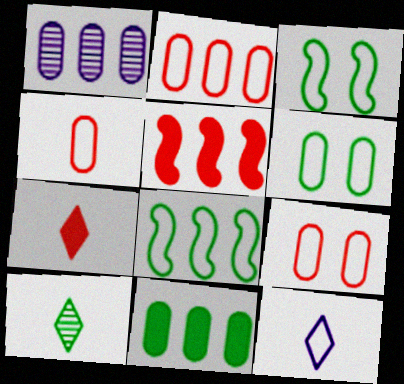[[1, 2, 11], 
[1, 3, 7], 
[2, 3, 12], 
[2, 4, 9], 
[3, 10, 11], 
[7, 10, 12], 
[8, 9, 12]]